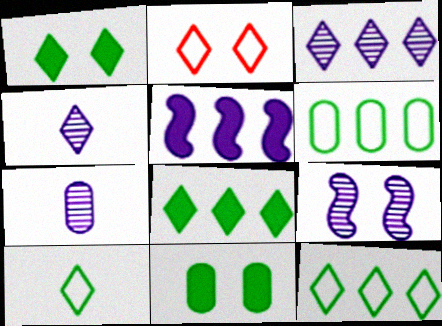[[2, 4, 8], 
[2, 9, 11], 
[3, 7, 9]]